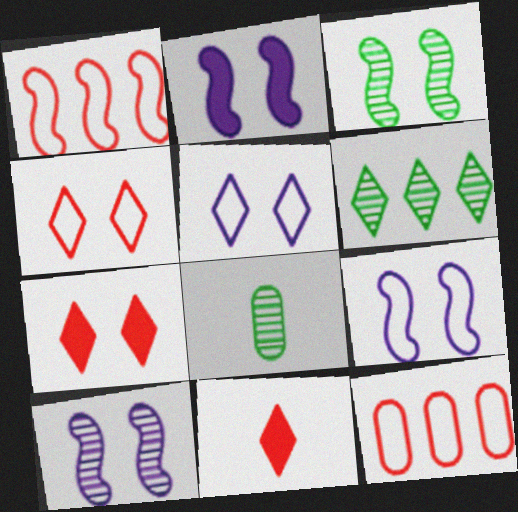[[2, 9, 10], 
[3, 6, 8], 
[5, 6, 11]]